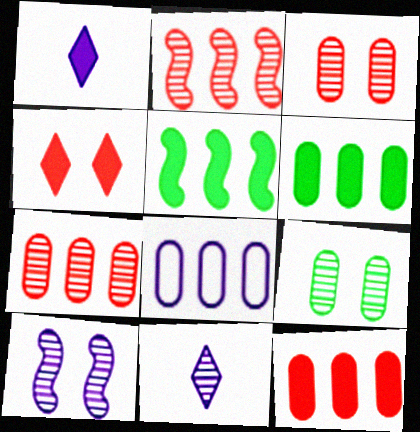[[1, 8, 10], 
[2, 9, 11], 
[6, 7, 8]]